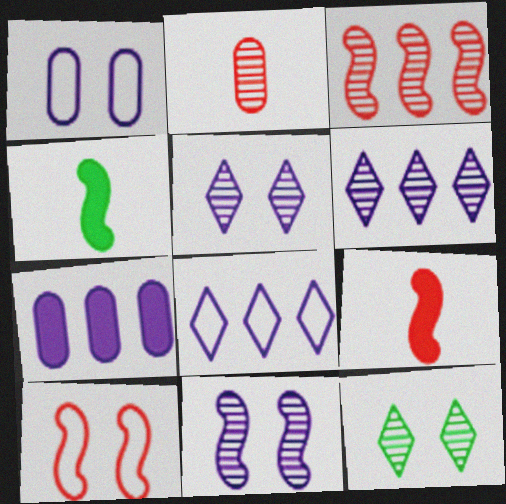[[3, 9, 10]]